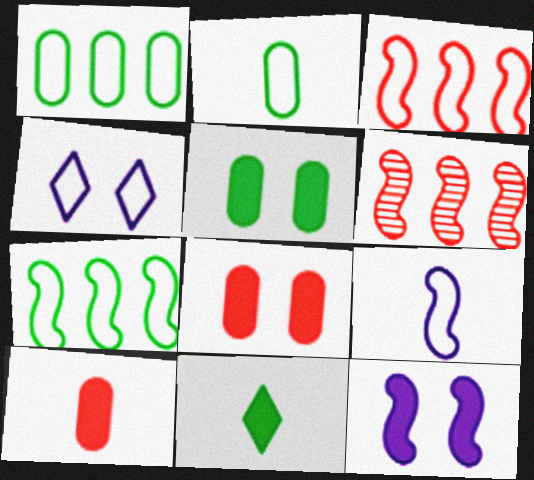[[2, 3, 4]]